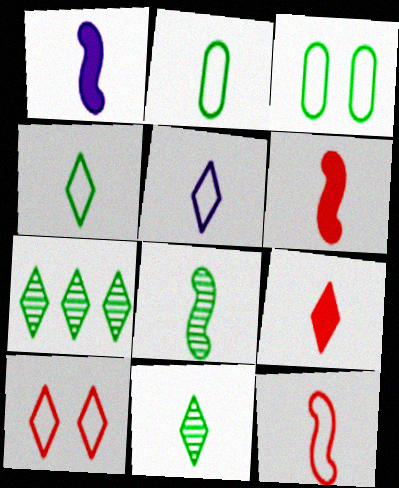[[1, 8, 12], 
[2, 5, 12], 
[5, 9, 11]]